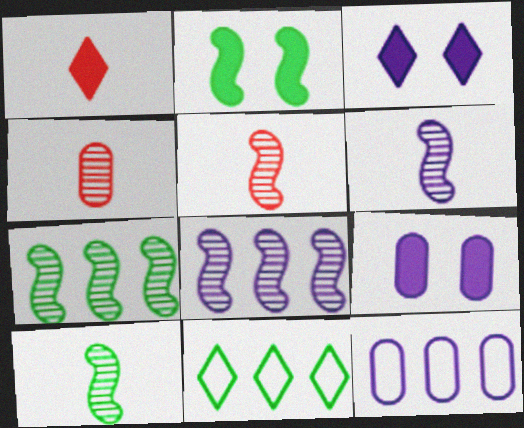[[3, 6, 12], 
[5, 6, 10], 
[5, 9, 11]]